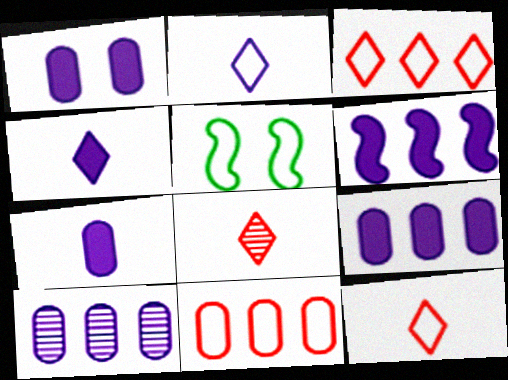[[1, 4, 6], 
[1, 7, 9], 
[2, 5, 11], 
[5, 8, 9]]